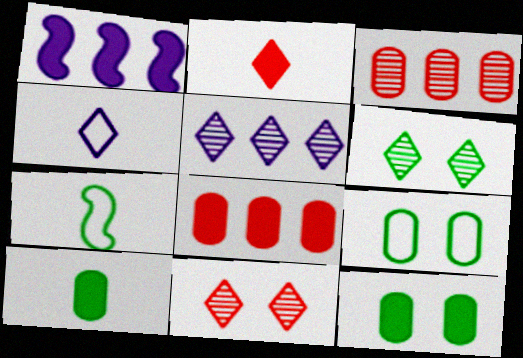[[1, 2, 12]]